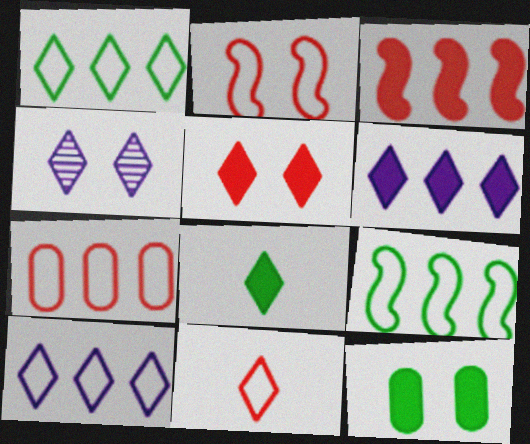[[2, 4, 12], 
[2, 7, 11], 
[5, 6, 8], 
[7, 9, 10]]